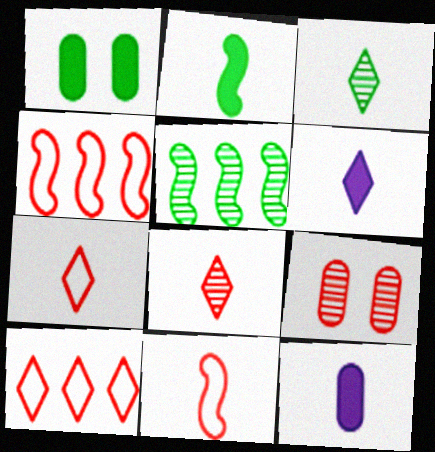[[3, 6, 7], 
[3, 11, 12]]